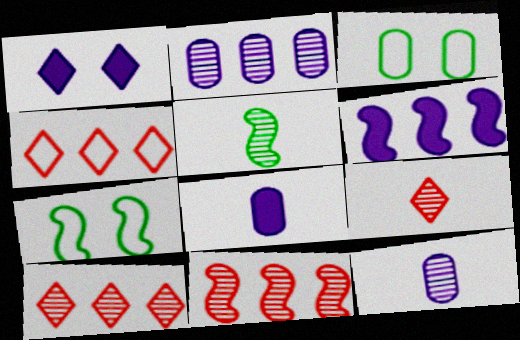[[1, 6, 8], 
[3, 6, 9], 
[5, 9, 12], 
[7, 8, 10]]